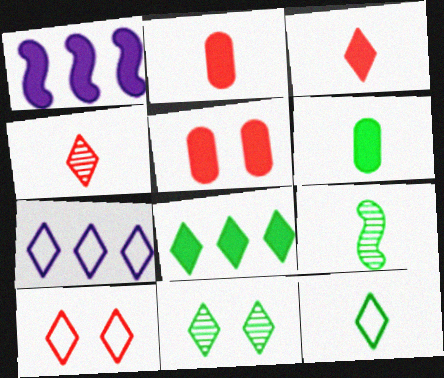[[3, 7, 11], 
[5, 7, 9], 
[6, 9, 12], 
[7, 10, 12], 
[8, 11, 12]]